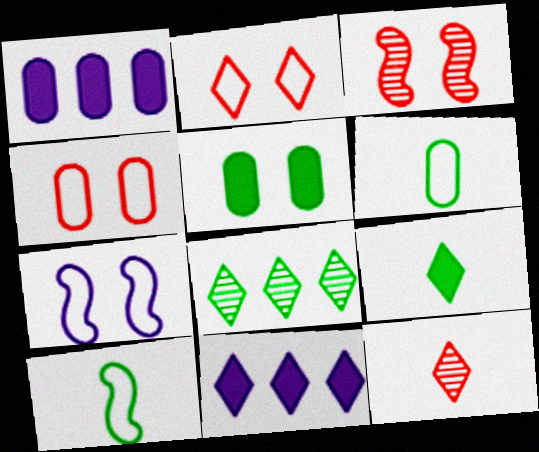[[3, 6, 11], 
[5, 8, 10]]